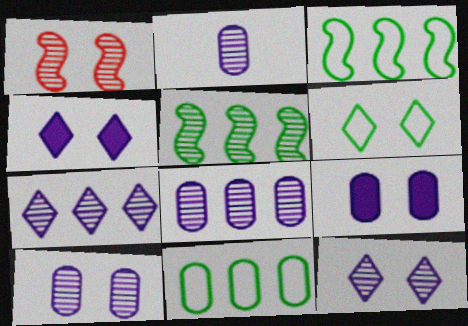[[1, 6, 9], 
[2, 8, 10]]